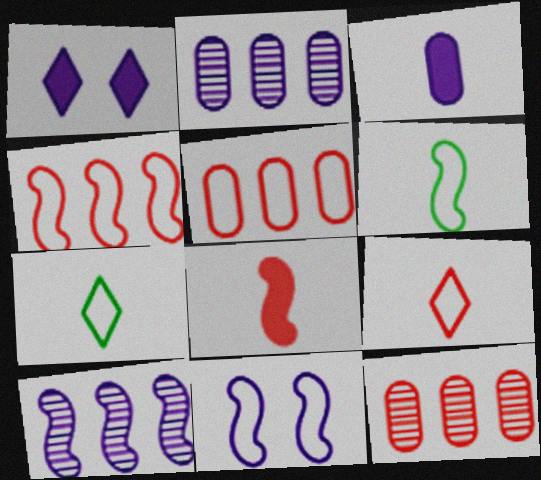[[1, 6, 12], 
[4, 6, 11], 
[5, 7, 11]]